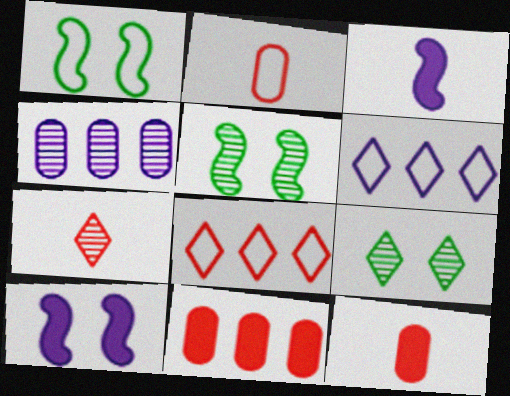[[1, 2, 6], 
[4, 5, 7], 
[5, 6, 12]]